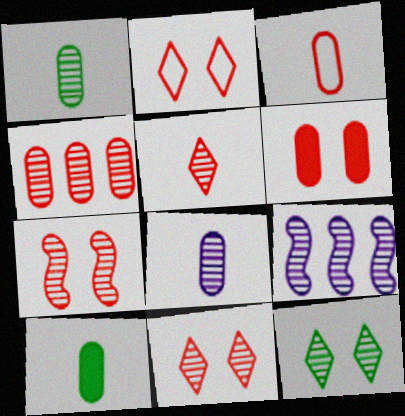[[1, 9, 11], 
[2, 6, 7], 
[2, 9, 10], 
[3, 4, 6], 
[3, 8, 10], 
[4, 5, 7]]